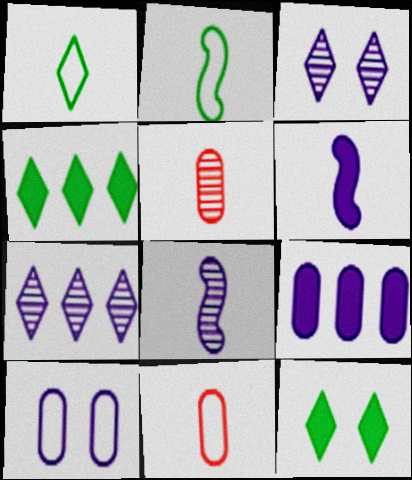[[1, 5, 6], 
[6, 7, 10]]